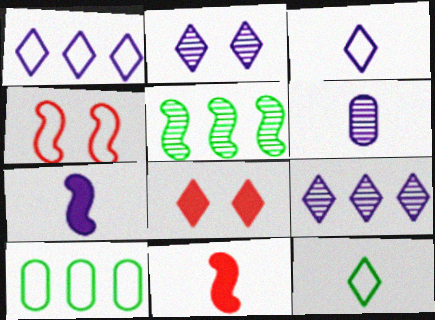[[2, 10, 11], 
[3, 4, 10], 
[3, 6, 7], 
[4, 5, 7], 
[6, 11, 12], 
[8, 9, 12]]